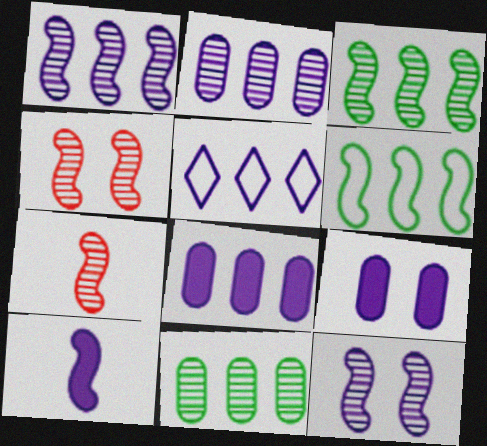[[1, 5, 8], 
[3, 7, 12], 
[4, 6, 10]]